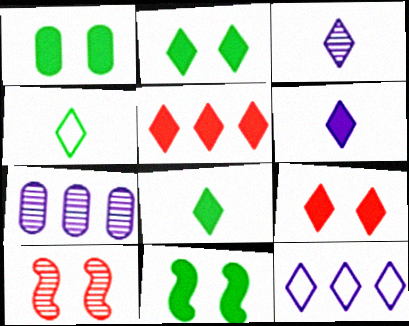[[1, 2, 11], 
[2, 5, 6]]